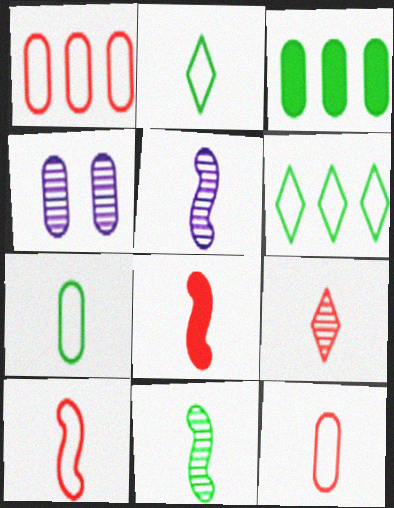[[3, 4, 12], 
[4, 6, 8], 
[8, 9, 12]]